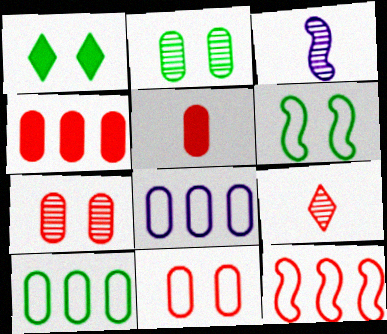[[1, 2, 6], 
[2, 5, 8]]